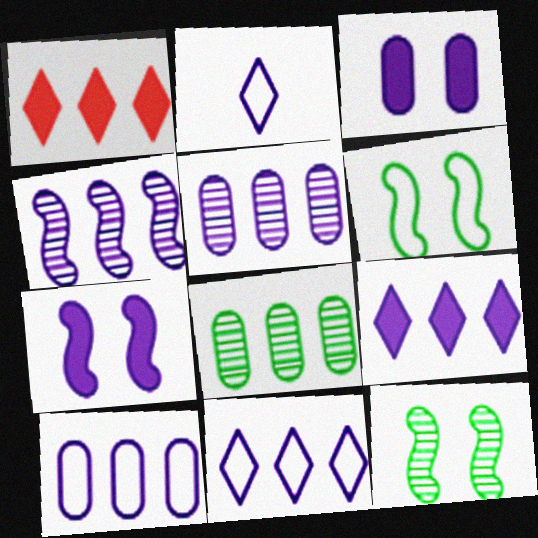[[2, 3, 4], 
[2, 5, 7], 
[4, 9, 10]]